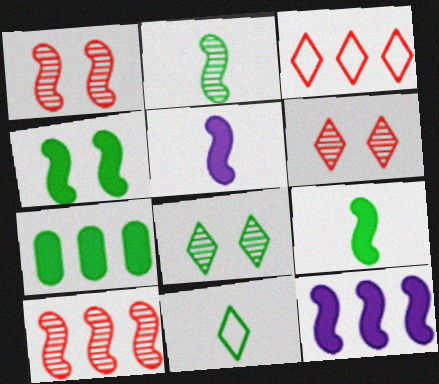[]